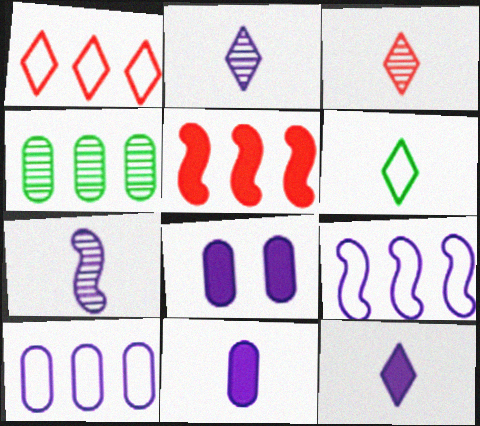[[2, 8, 9], 
[3, 6, 12]]